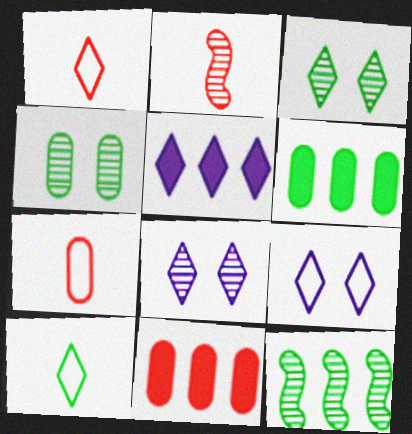[[1, 3, 5], 
[2, 6, 9]]